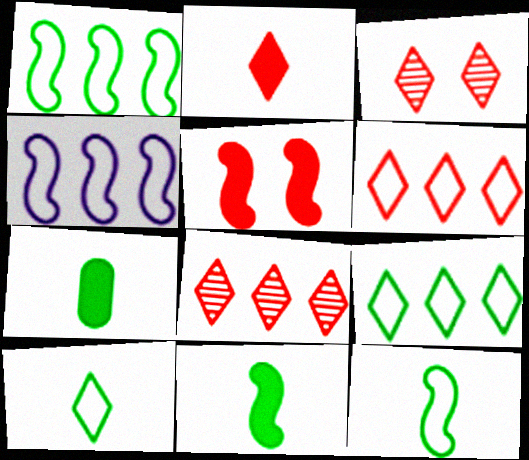[[2, 3, 6], 
[3, 4, 7]]